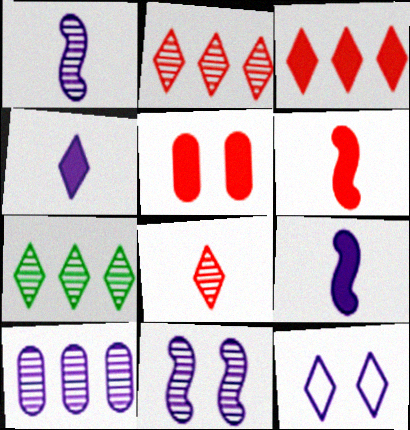[[3, 5, 6], 
[9, 10, 12]]